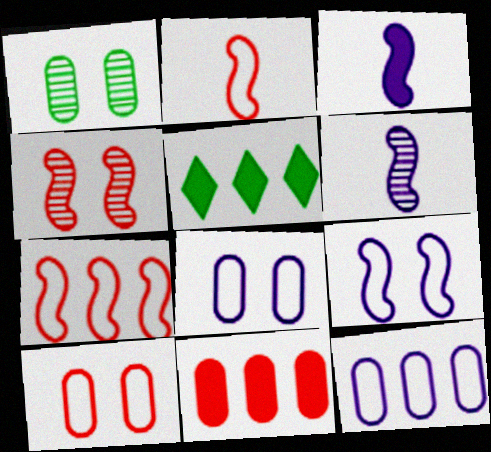[[5, 6, 10]]